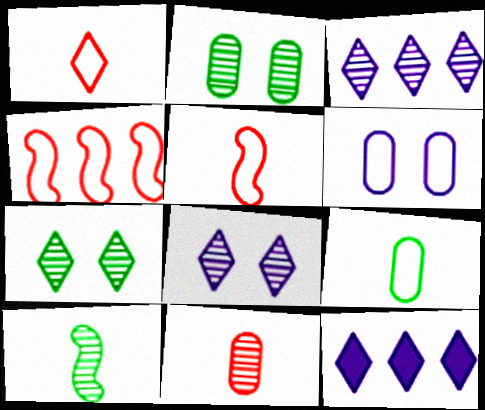[[1, 7, 12], 
[2, 5, 12]]